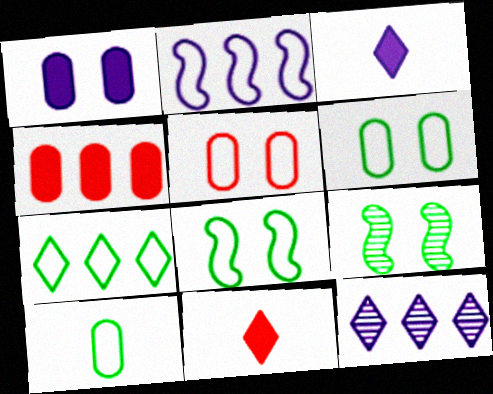[[7, 8, 10]]